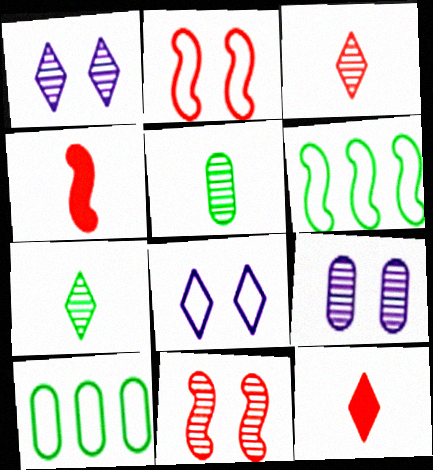[[1, 4, 10], 
[6, 9, 12]]